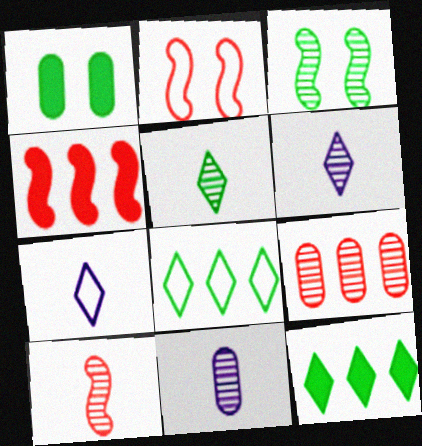[[2, 4, 10], 
[2, 11, 12], 
[3, 6, 9], 
[5, 10, 11]]